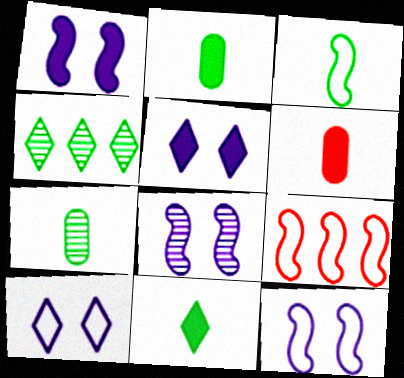[[1, 8, 12], 
[3, 7, 11], 
[3, 9, 12], 
[4, 6, 12], 
[5, 7, 9]]